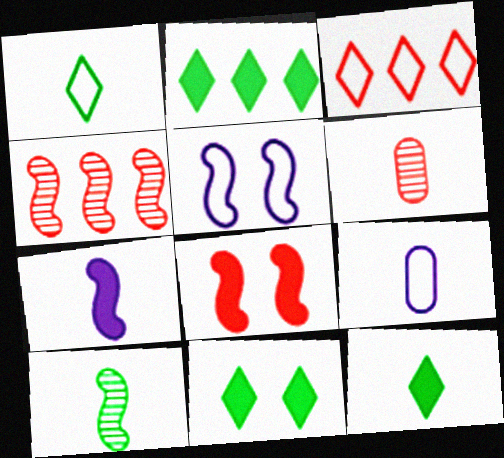[[1, 6, 7], 
[2, 5, 6], 
[2, 11, 12], 
[3, 6, 8], 
[4, 9, 11]]